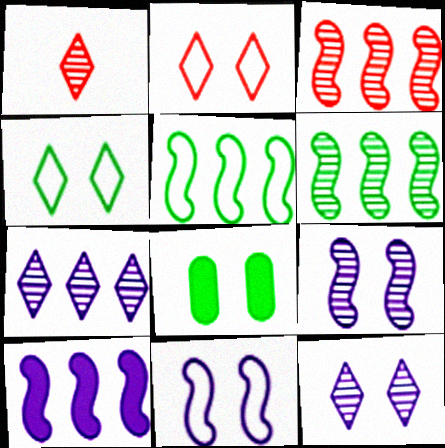[[2, 8, 9], 
[3, 5, 10]]